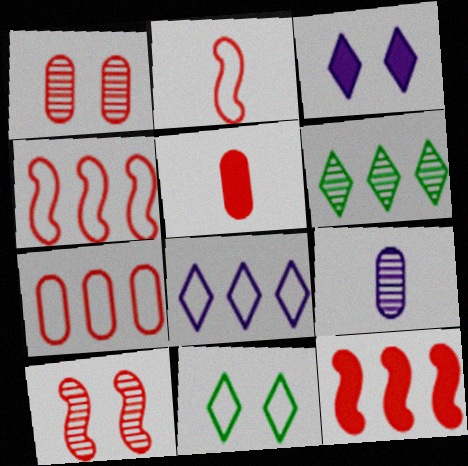[[1, 5, 7], 
[2, 10, 12], 
[6, 9, 10], 
[9, 11, 12]]